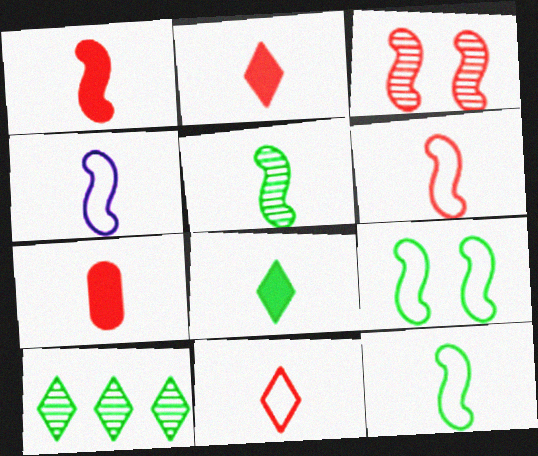[[1, 2, 7], 
[1, 4, 5], 
[4, 6, 12]]